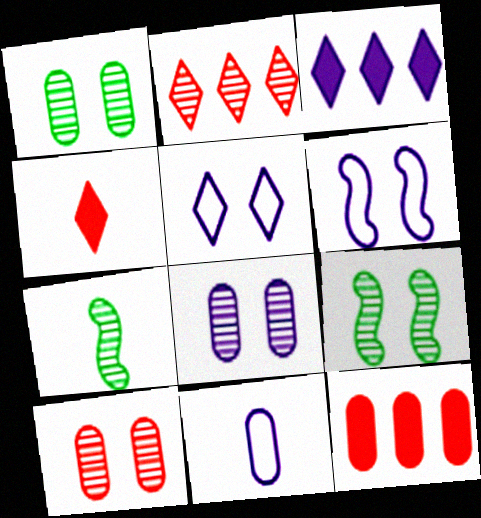[[1, 8, 10], 
[1, 11, 12], 
[2, 7, 8], 
[4, 7, 11], 
[5, 7, 12]]